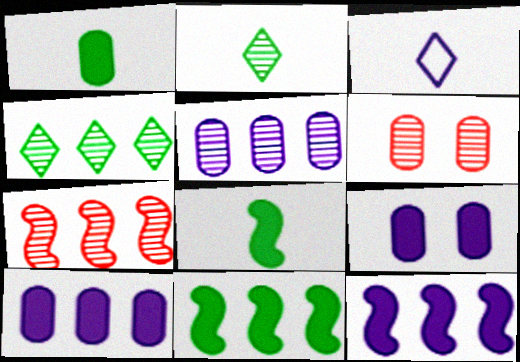[[3, 6, 11], 
[4, 5, 7]]